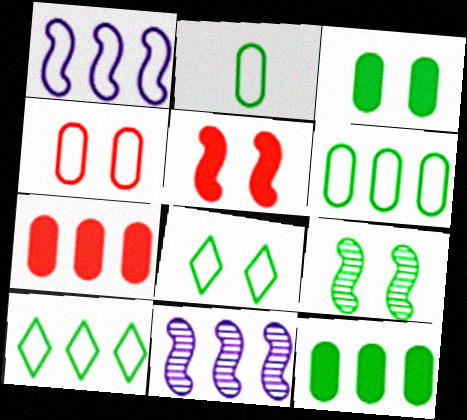[[3, 8, 9], 
[7, 10, 11]]